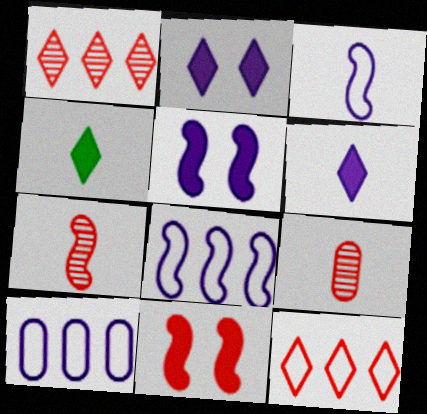[[3, 4, 9], 
[9, 11, 12]]